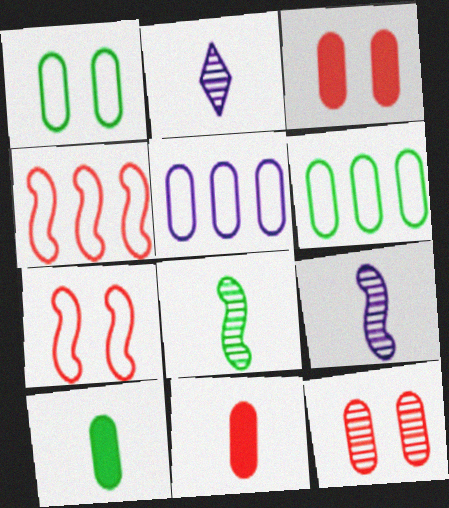[[5, 10, 12]]